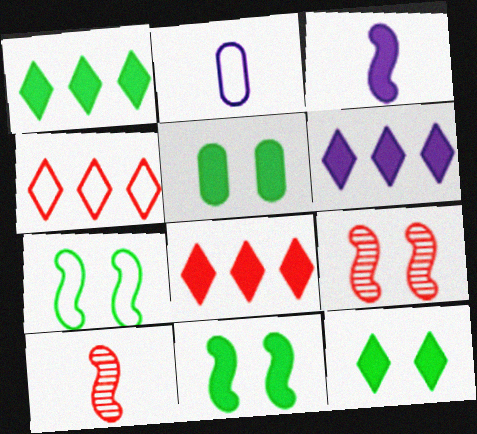[[1, 2, 9], 
[1, 6, 8], 
[2, 4, 7], 
[3, 5, 8], 
[5, 11, 12]]